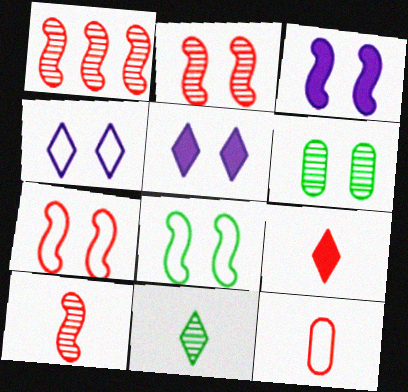[[1, 2, 10], 
[2, 3, 8], 
[5, 6, 7], 
[9, 10, 12]]